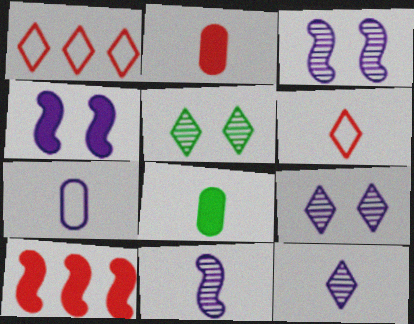[[1, 3, 8], 
[5, 7, 10], 
[6, 8, 11]]